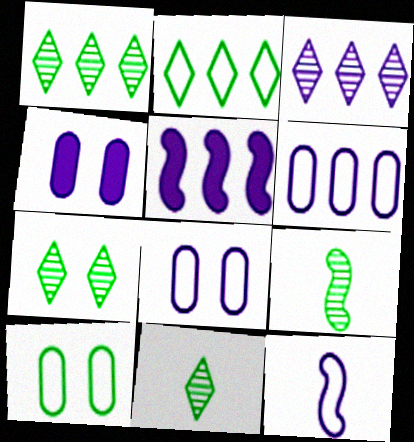[[1, 7, 11], 
[3, 4, 12], 
[3, 5, 6]]